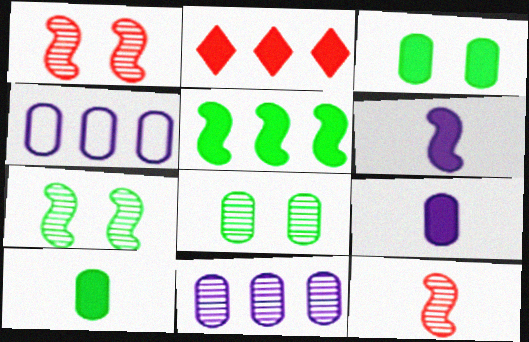[[2, 3, 6]]